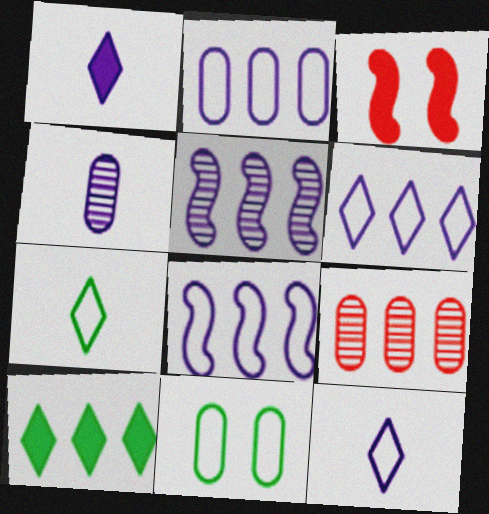[[2, 6, 8], 
[8, 9, 10]]